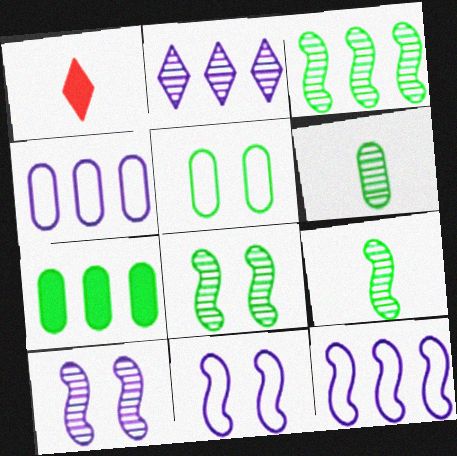[[1, 4, 8], 
[3, 8, 9], 
[5, 6, 7]]